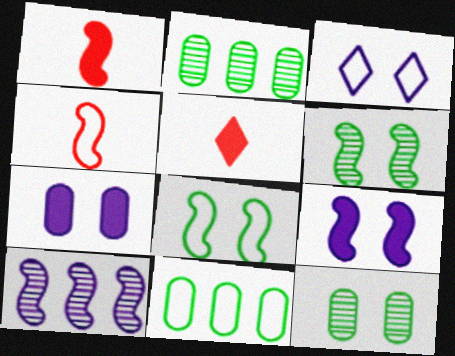[[1, 2, 3], 
[1, 8, 10], 
[3, 4, 11]]